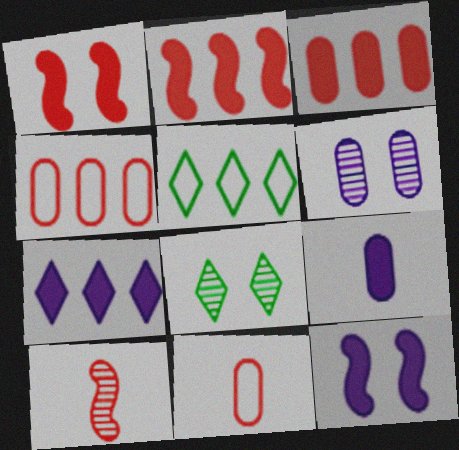[[7, 9, 12]]